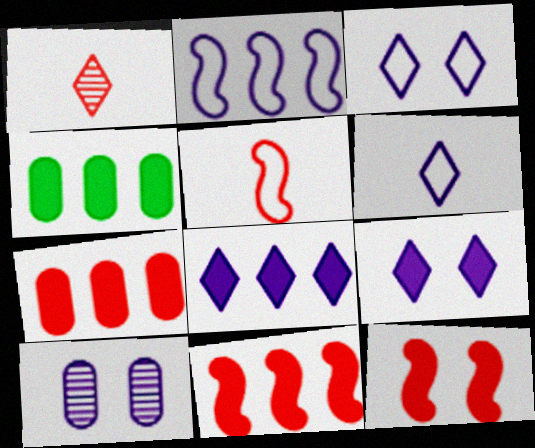[[4, 8, 11]]